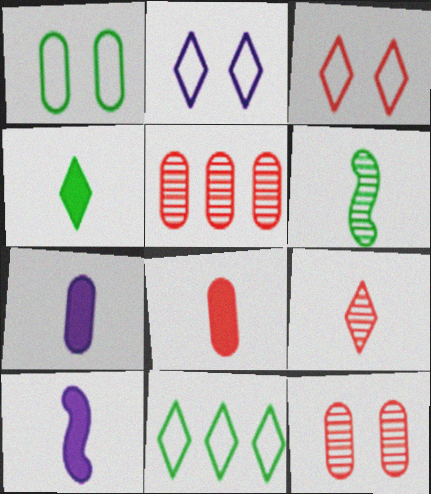[[1, 5, 7], 
[4, 8, 10], 
[10, 11, 12]]